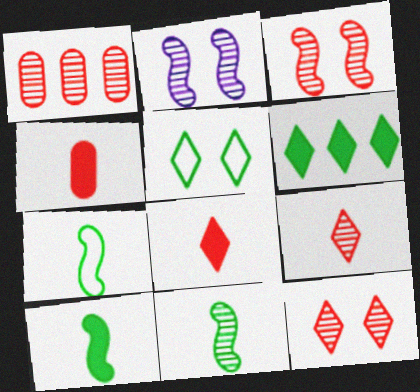[[1, 3, 9], 
[7, 10, 11]]